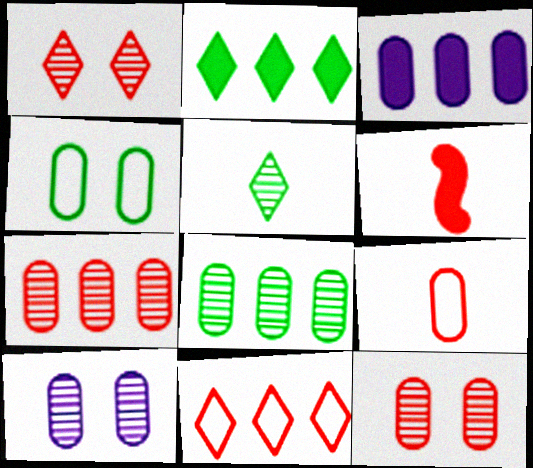[[6, 11, 12]]